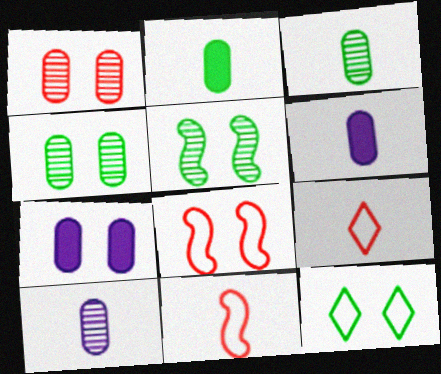[]